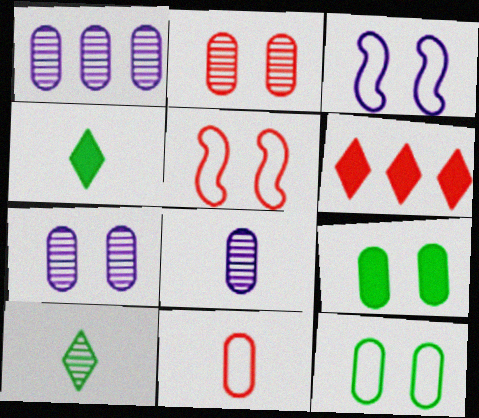[[1, 4, 5], 
[1, 7, 8], 
[1, 9, 11]]